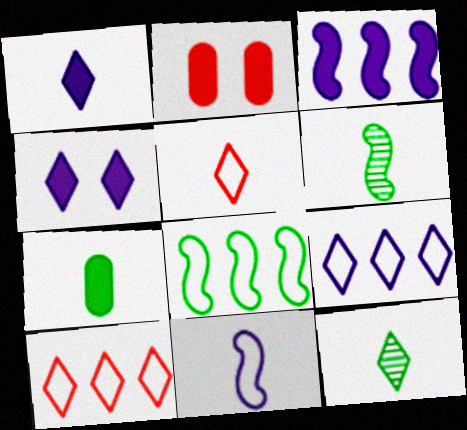[[1, 5, 12], 
[2, 6, 9], 
[4, 10, 12]]